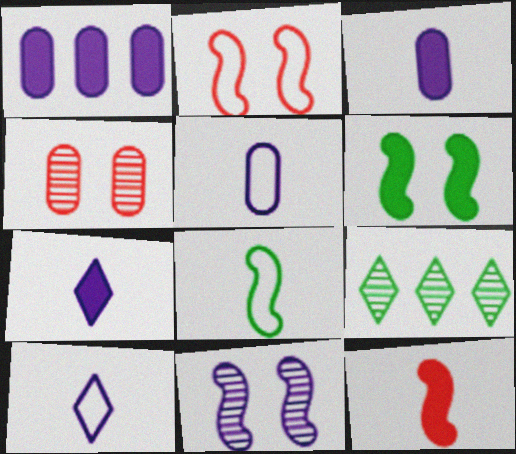[[1, 10, 11], 
[2, 3, 9], 
[2, 6, 11]]